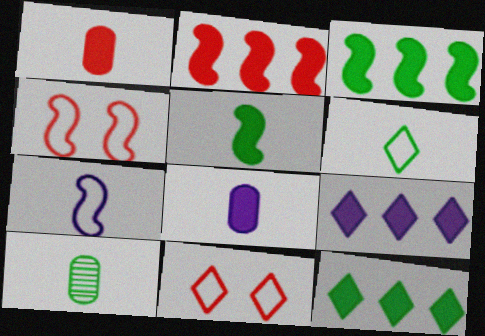[[4, 9, 10], 
[5, 6, 10]]